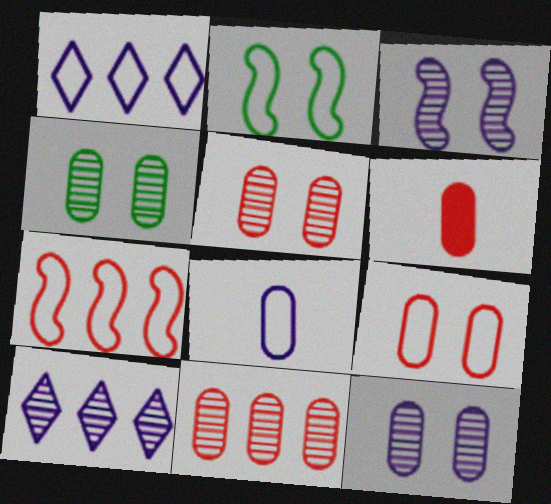[[2, 6, 10], 
[4, 5, 12], 
[6, 9, 11]]